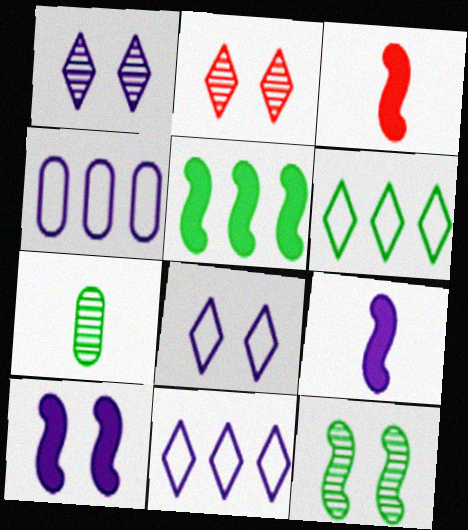[[1, 4, 9], 
[3, 5, 10]]